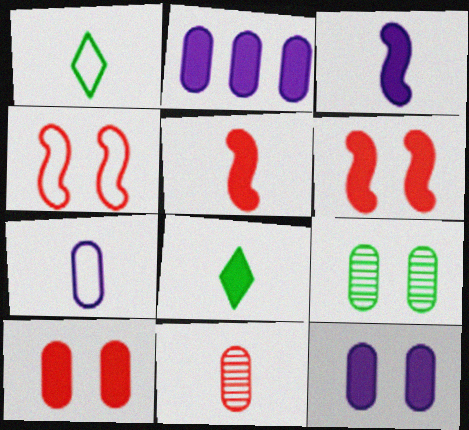[[1, 3, 11], 
[2, 6, 8]]